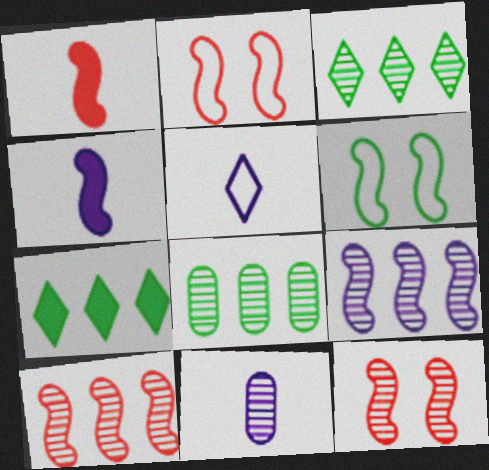[[1, 2, 10], 
[1, 6, 9], 
[2, 7, 11], 
[3, 11, 12], 
[4, 5, 11], 
[4, 6, 10]]